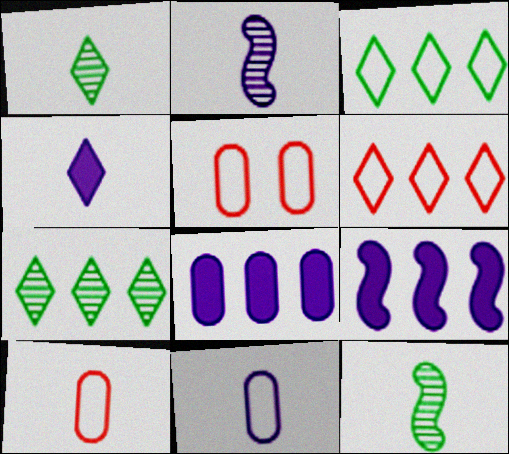[[1, 5, 9], 
[2, 4, 11], 
[4, 10, 12]]